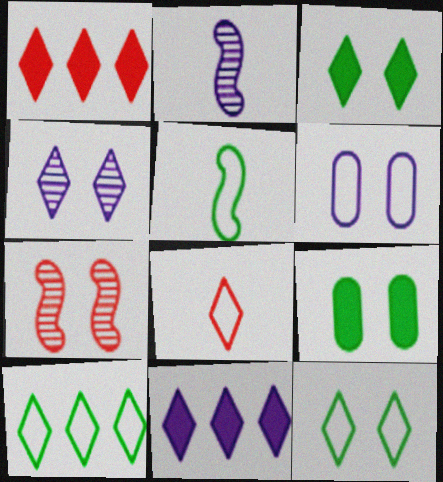[[2, 6, 11], 
[3, 6, 7]]